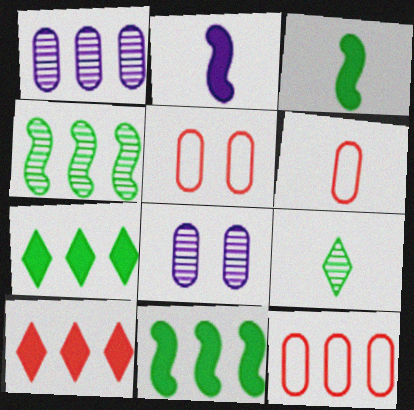[[2, 6, 9], 
[5, 6, 12]]